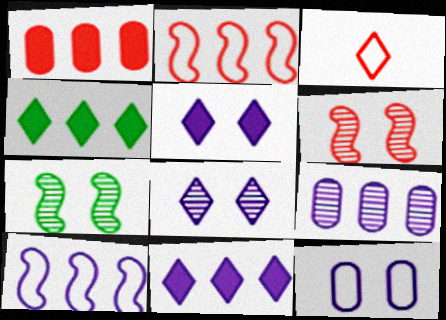[[1, 3, 6], 
[2, 4, 9], 
[3, 4, 8], 
[9, 10, 11]]